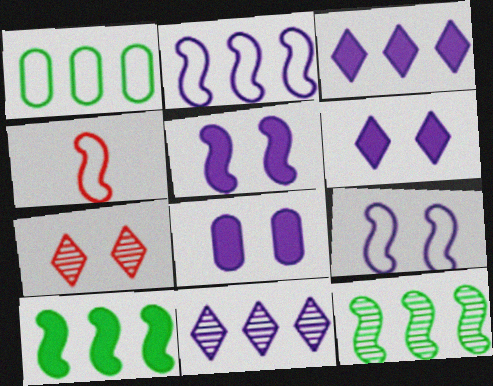[[4, 5, 12], 
[5, 6, 8]]